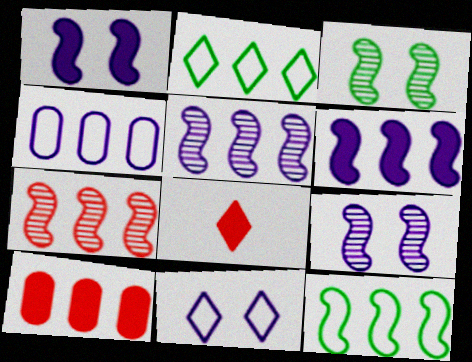[[2, 5, 10], 
[3, 4, 8], 
[6, 7, 12]]